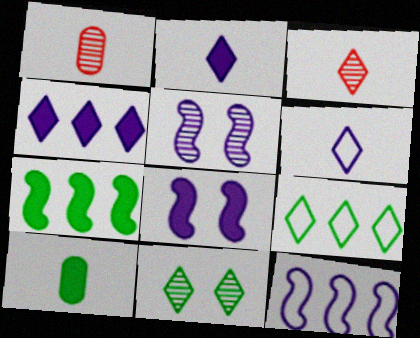[[1, 8, 9]]